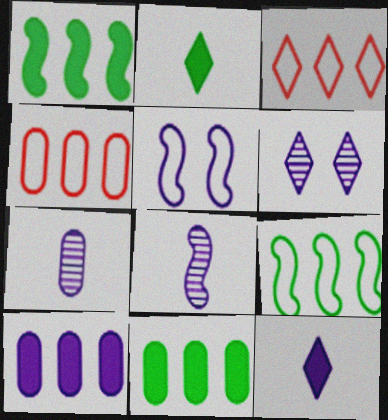[[2, 3, 6]]